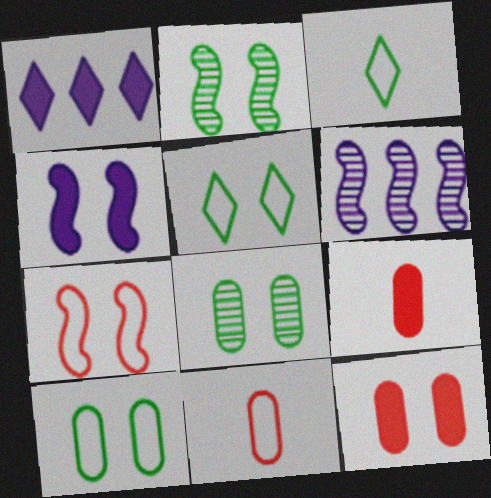[[1, 2, 11], 
[2, 4, 7], 
[3, 6, 12], 
[5, 6, 9]]